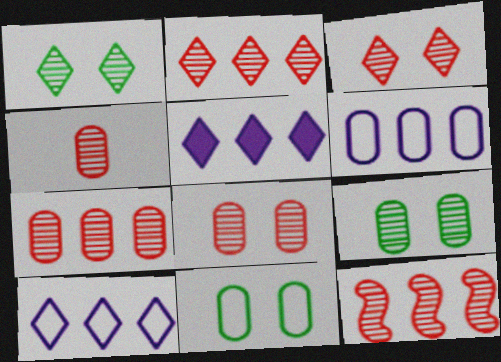[[2, 7, 12], 
[3, 4, 12], 
[4, 7, 8]]